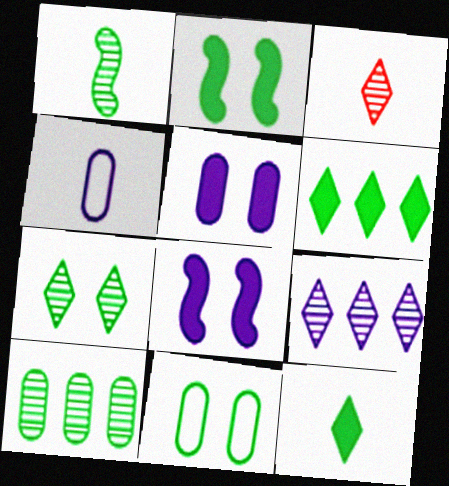[[1, 6, 11], 
[1, 7, 10], 
[2, 7, 11], 
[3, 7, 9], 
[4, 8, 9]]